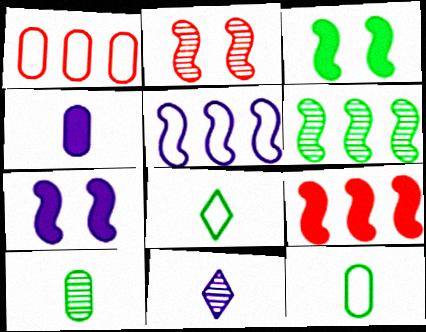[[1, 3, 11], 
[5, 6, 9]]